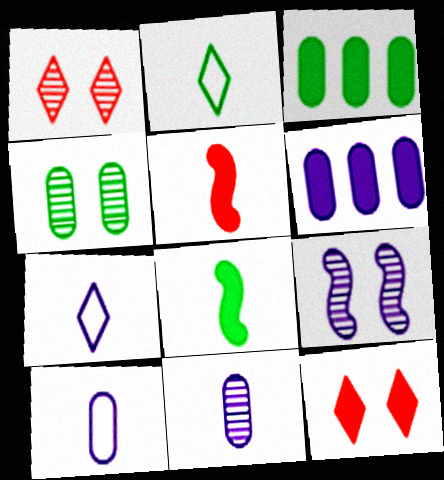[[1, 4, 9], 
[2, 5, 11], 
[6, 7, 9], 
[6, 8, 12]]